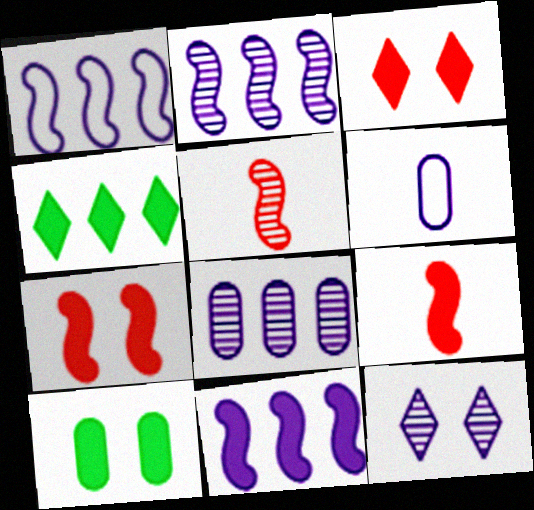[[1, 2, 11], 
[6, 11, 12]]